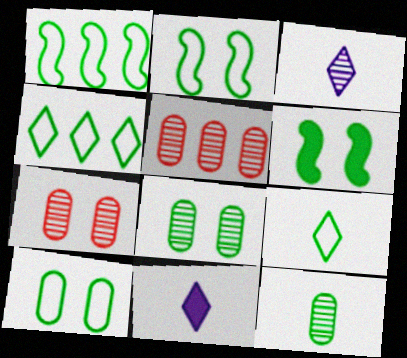[[1, 7, 11], 
[1, 9, 10], 
[2, 5, 11], 
[4, 6, 12]]